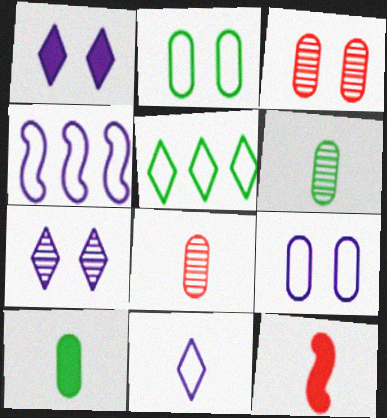[[4, 9, 11], 
[6, 11, 12]]